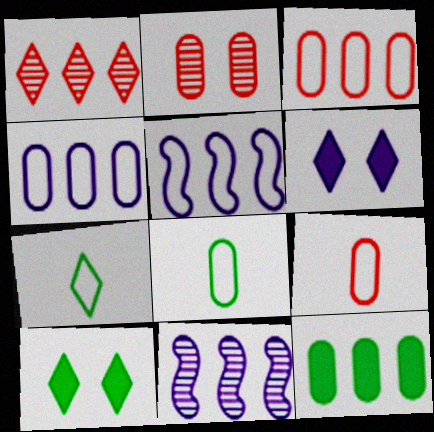[[1, 5, 12], 
[1, 6, 7], 
[9, 10, 11]]